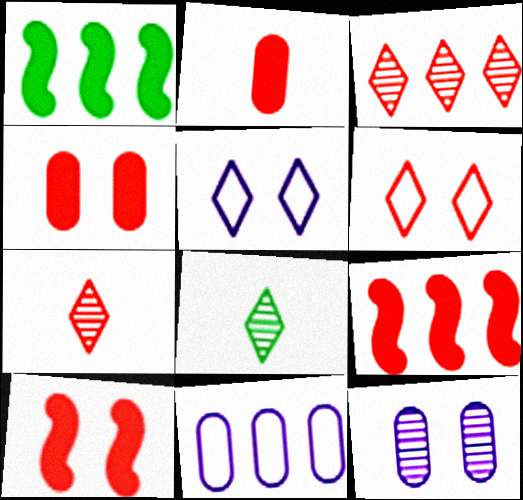[[1, 3, 11], 
[8, 10, 11]]